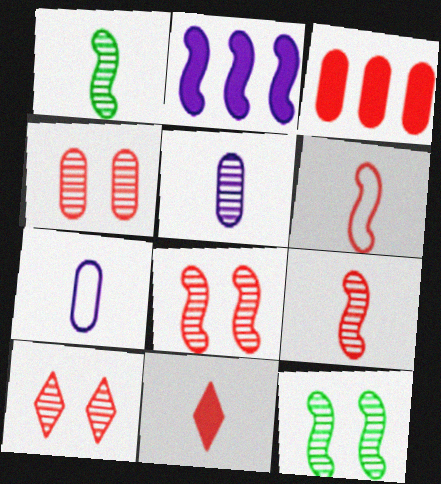[[1, 7, 11], 
[2, 6, 12], 
[3, 6, 10], 
[4, 8, 10]]